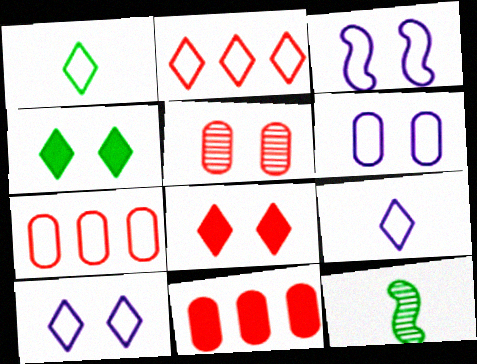[[1, 2, 10], 
[1, 3, 7], 
[3, 4, 5], 
[3, 6, 10], 
[10, 11, 12]]